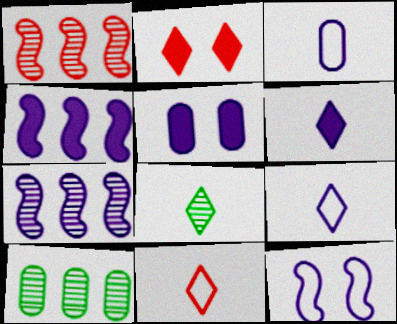[[4, 5, 6], 
[5, 7, 9], 
[6, 8, 11]]